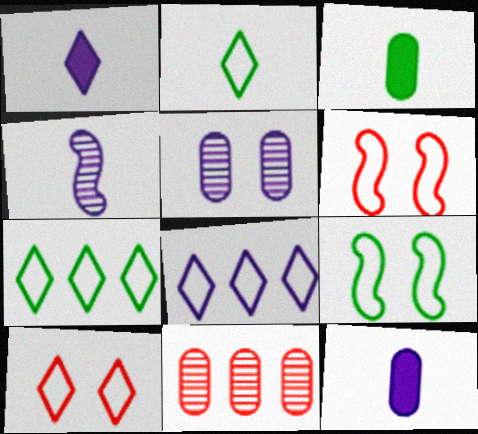[[1, 9, 11], 
[2, 8, 10]]